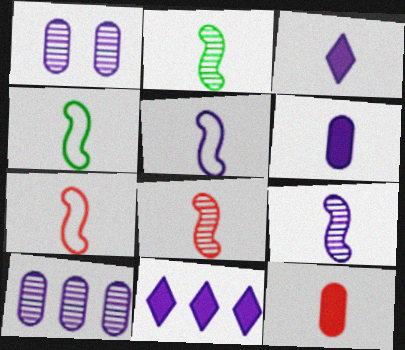[[1, 5, 11], 
[2, 8, 9], 
[4, 5, 7]]